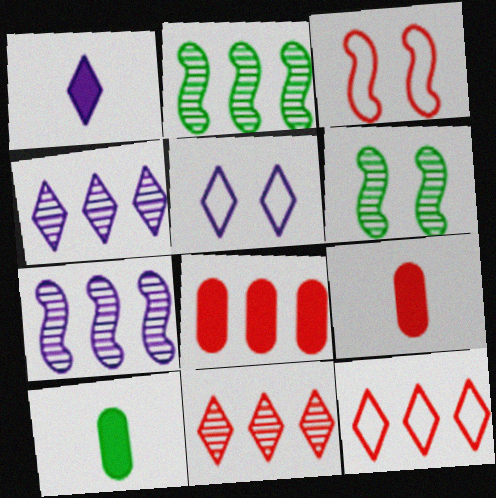[[1, 4, 5], 
[2, 5, 9], 
[3, 4, 10], 
[3, 9, 11]]